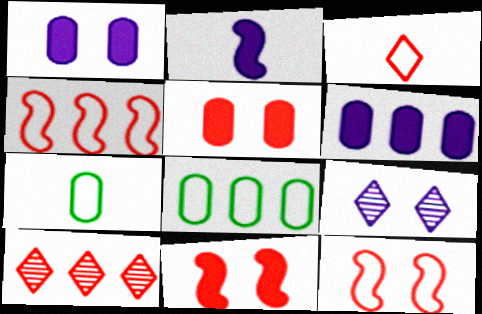[]